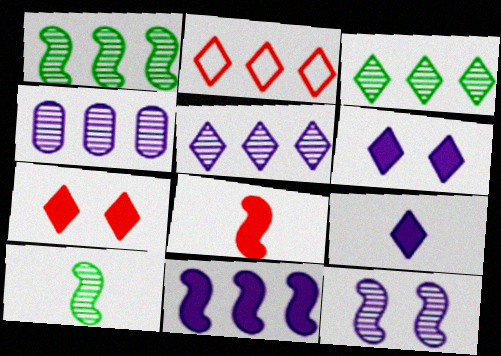[]